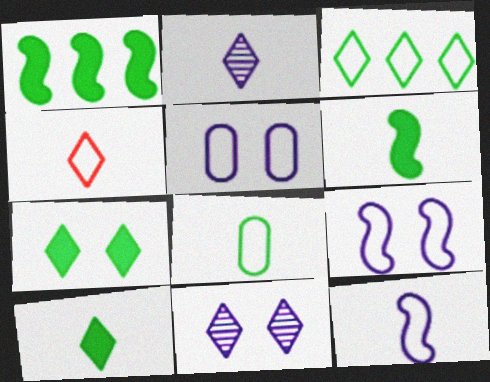[[2, 4, 10], 
[4, 8, 12]]